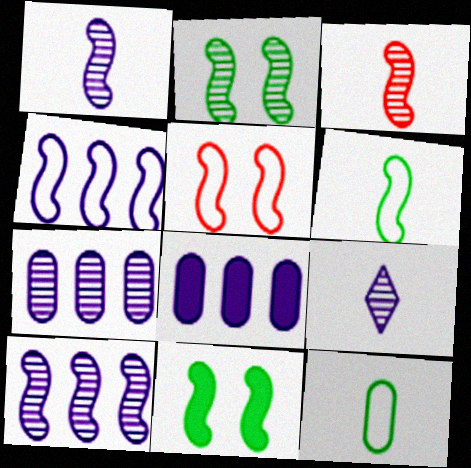[[2, 3, 10], 
[3, 4, 11], 
[4, 5, 6]]